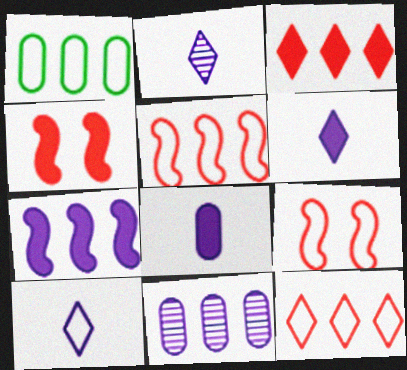[[1, 2, 4], 
[1, 9, 10], 
[2, 6, 10]]